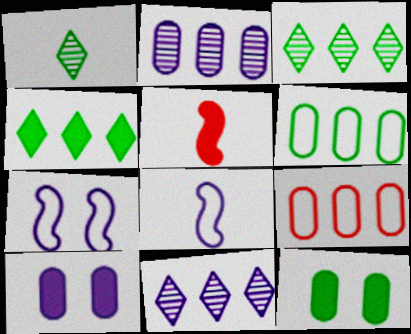[[4, 5, 10], 
[8, 10, 11]]